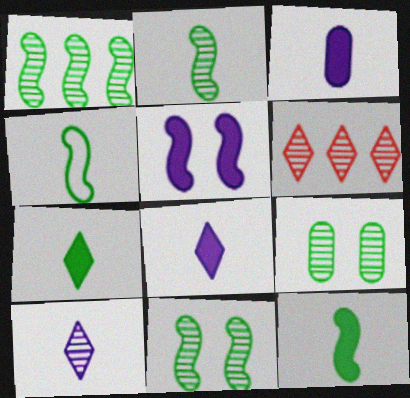[[1, 2, 11], 
[2, 4, 12]]